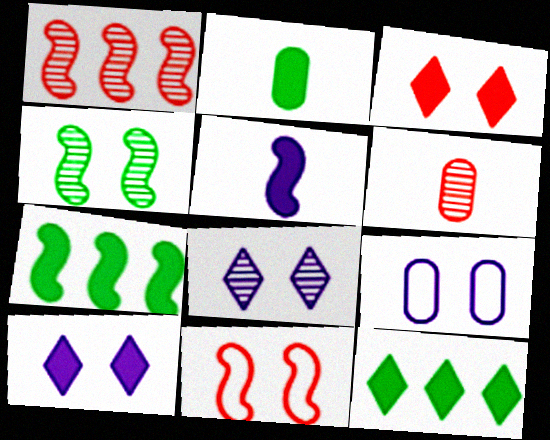[[3, 4, 9]]